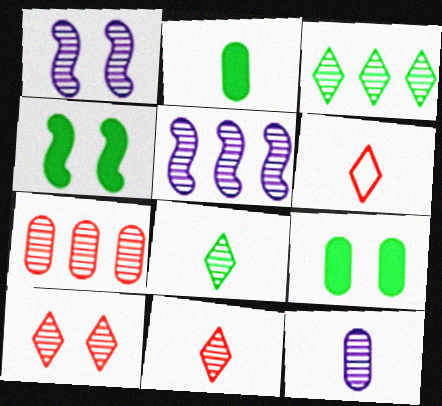[[1, 7, 8], 
[3, 5, 7], 
[5, 6, 9]]